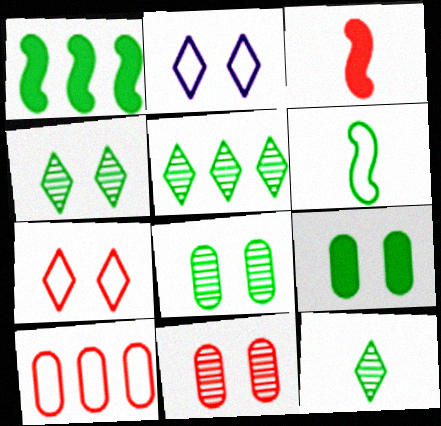[[2, 6, 10], 
[4, 5, 12], 
[5, 6, 9]]